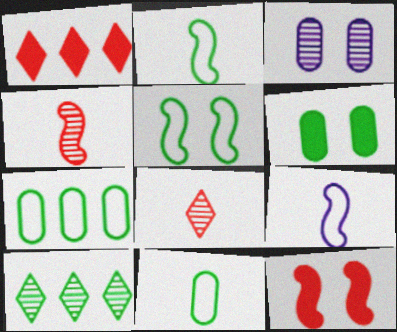[[1, 2, 3], 
[2, 6, 10], 
[3, 4, 10]]